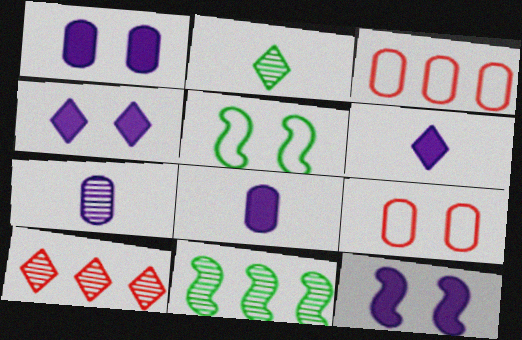[[1, 4, 12], 
[2, 3, 12], 
[5, 8, 10], 
[6, 9, 11]]